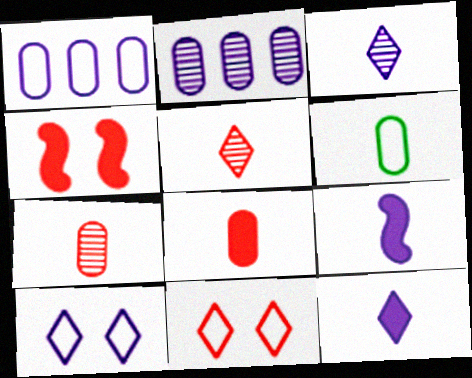[[2, 9, 10], 
[5, 6, 9]]